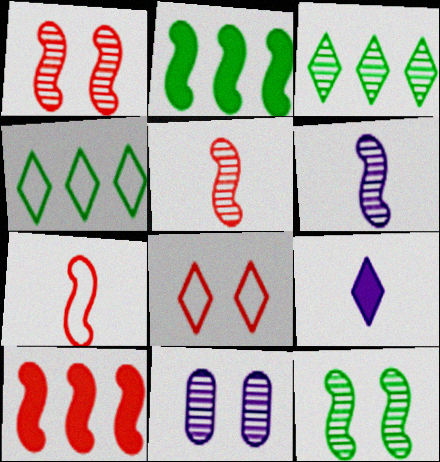[[1, 7, 10], 
[3, 5, 11], 
[3, 8, 9]]